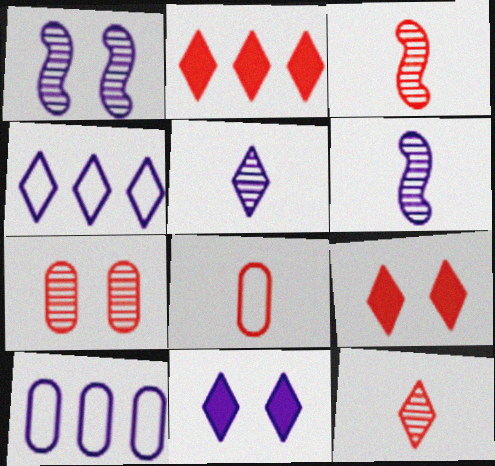[[4, 5, 11], 
[6, 10, 11]]